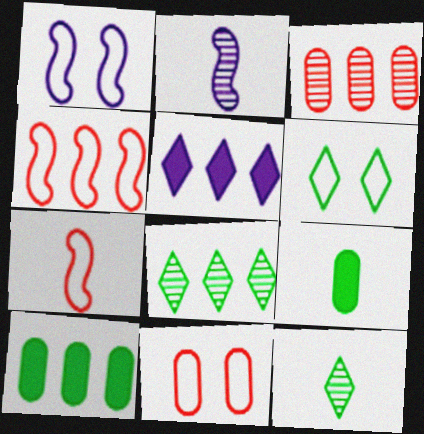[[1, 6, 11]]